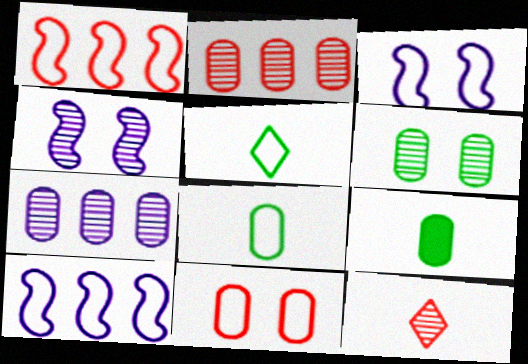[[5, 10, 11], 
[7, 9, 11]]